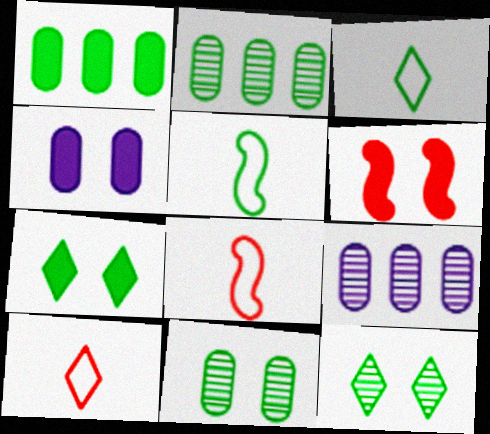[[1, 5, 12], 
[2, 5, 7], 
[3, 6, 9], 
[4, 6, 7], 
[7, 8, 9]]